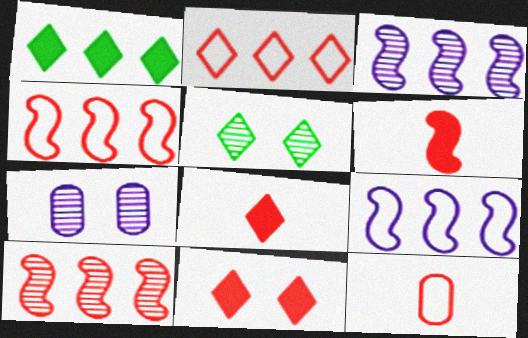[[10, 11, 12]]